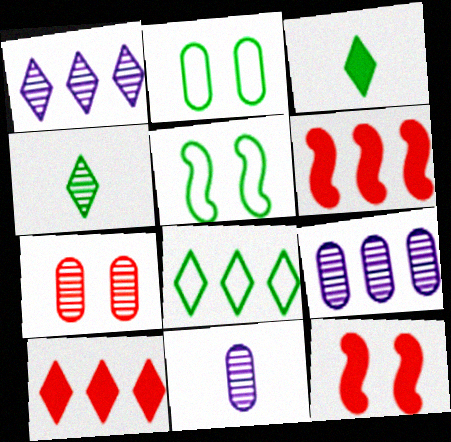[[1, 8, 10], 
[5, 10, 11], 
[6, 8, 9], 
[8, 11, 12]]